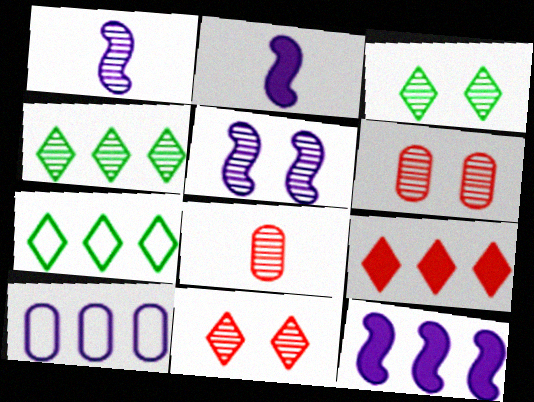[[1, 4, 6], 
[2, 6, 7], 
[3, 5, 6], 
[4, 5, 8]]